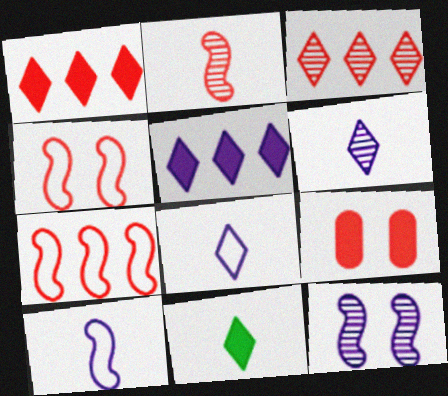[]